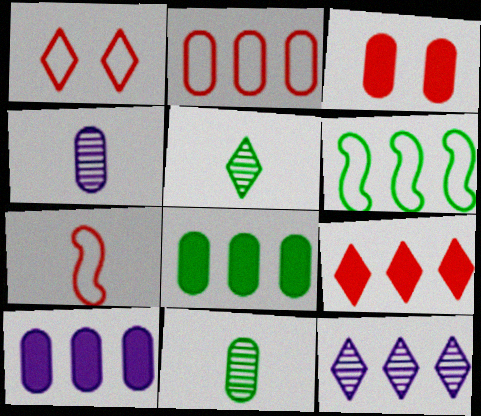[[1, 2, 7]]